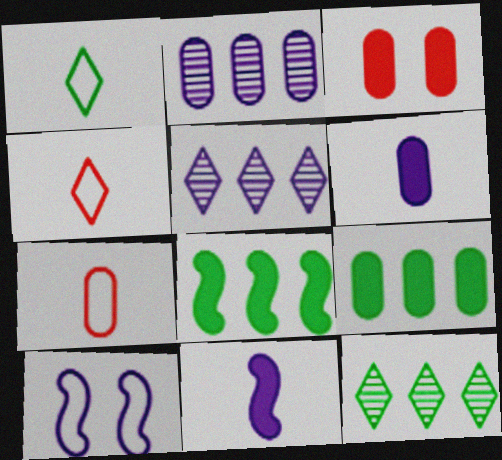[[3, 6, 9], 
[5, 6, 10]]